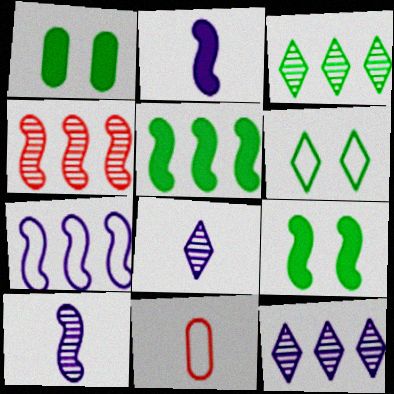[[4, 5, 7], 
[6, 7, 11], 
[9, 11, 12]]